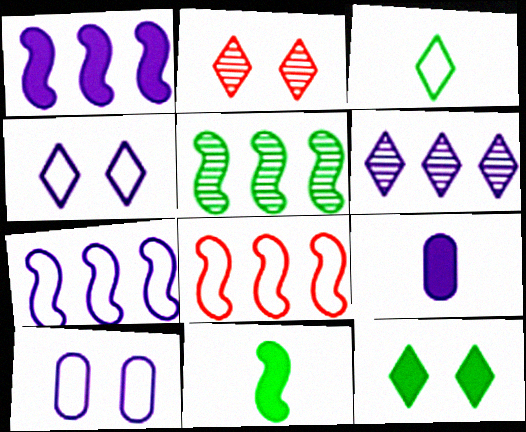[[1, 5, 8], 
[2, 4, 12], 
[3, 8, 10]]